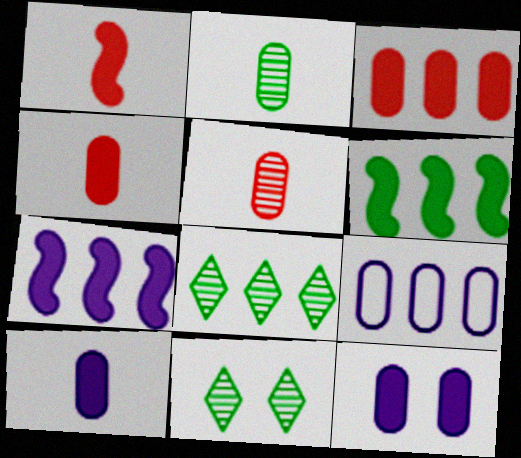[[1, 9, 11]]